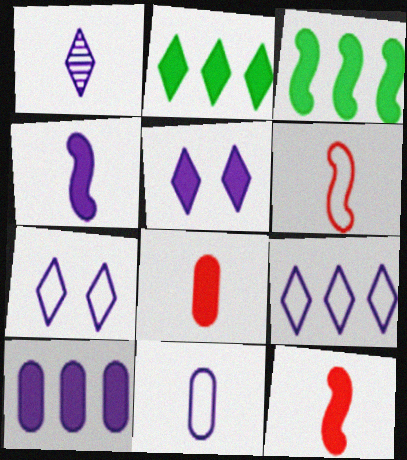[[1, 4, 11], 
[1, 5, 9], 
[3, 5, 8], 
[4, 5, 10]]